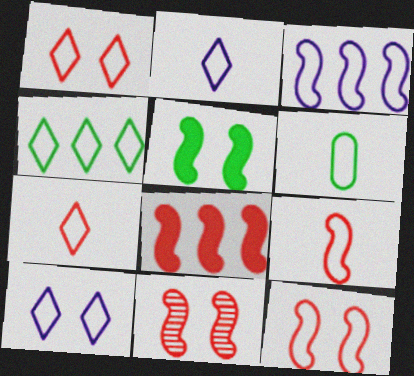[[1, 2, 4], 
[1, 3, 6], 
[2, 6, 9], 
[4, 7, 10], 
[8, 9, 11]]